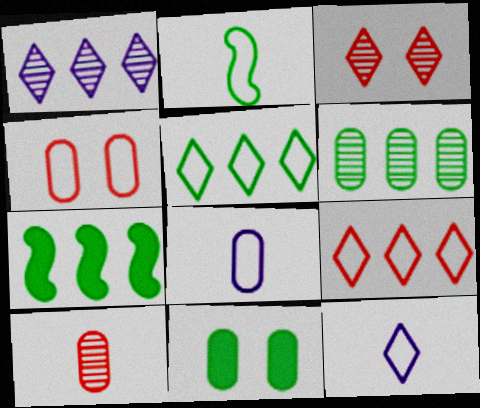[[3, 7, 8], 
[5, 6, 7]]